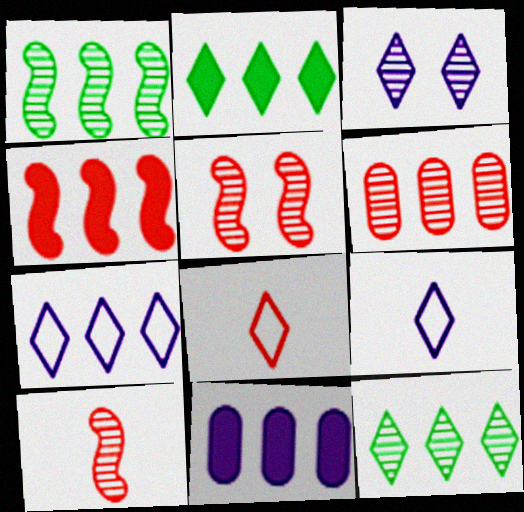[[2, 3, 8], 
[2, 4, 11]]